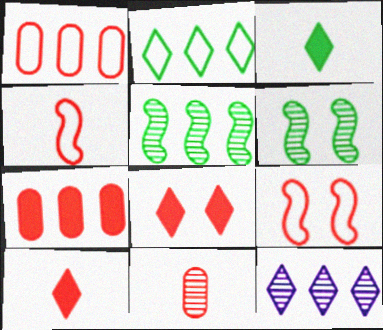[[4, 10, 11], 
[6, 11, 12]]